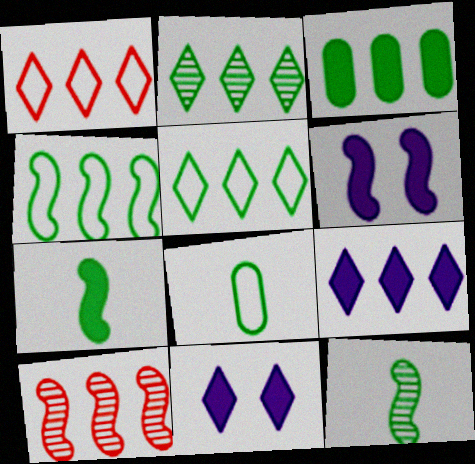[[1, 2, 9], 
[2, 3, 4], 
[8, 10, 11]]